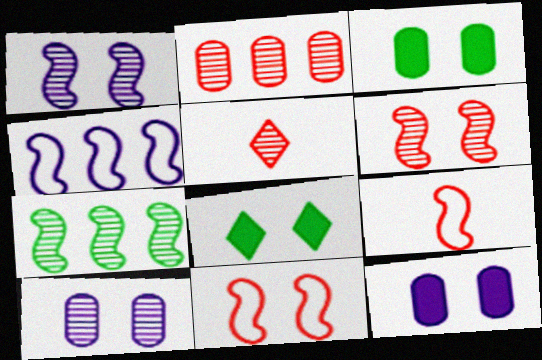[[2, 5, 6], 
[3, 4, 5], 
[5, 7, 10], 
[8, 10, 11]]